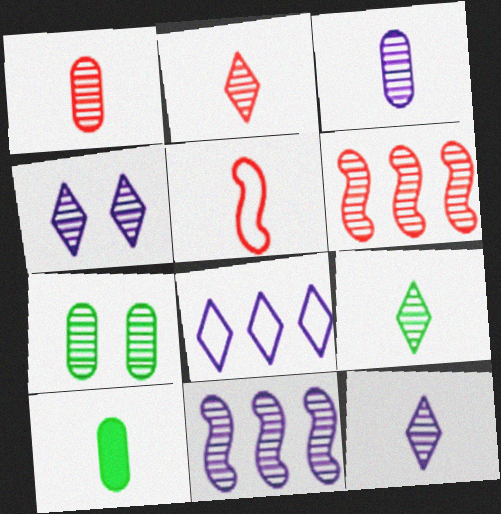[[2, 7, 11], 
[2, 9, 12], 
[3, 4, 11], 
[5, 10, 12], 
[6, 7, 12]]